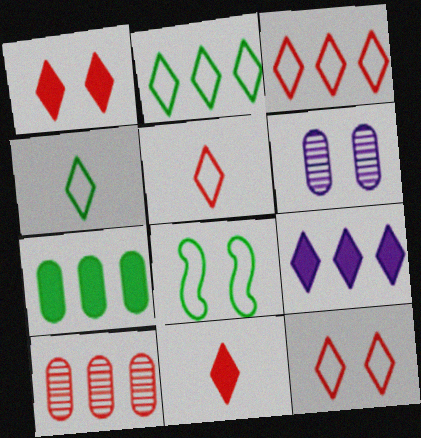[[1, 6, 8], 
[3, 5, 12]]